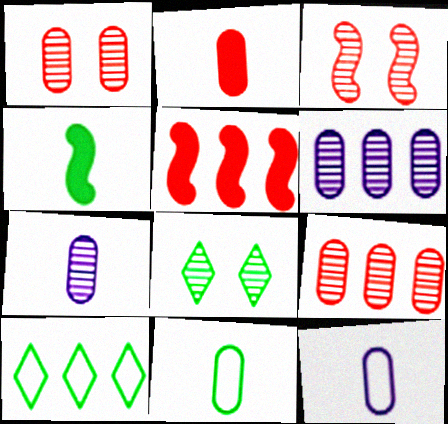[[2, 7, 11], 
[5, 6, 10], 
[5, 8, 12]]